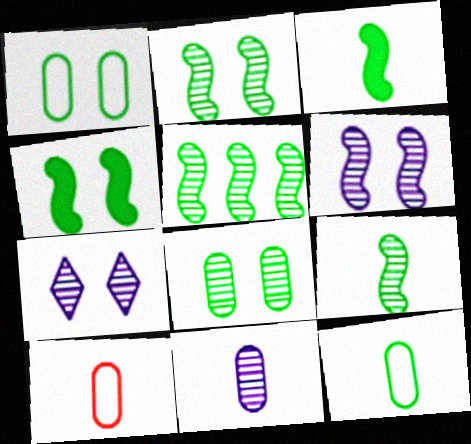[[2, 5, 9]]